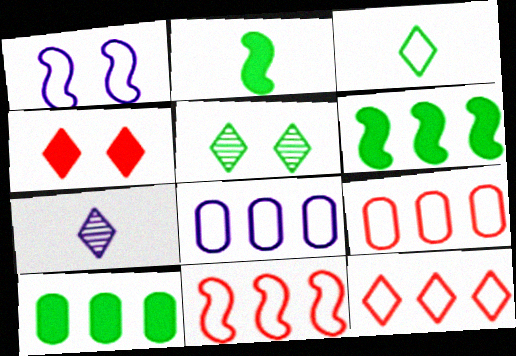[[1, 3, 9], 
[9, 11, 12]]